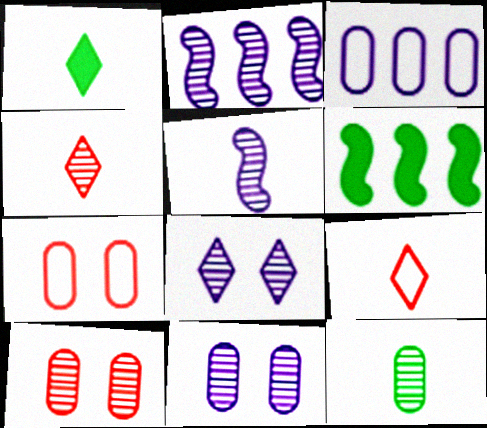[[1, 2, 7], 
[4, 5, 12], 
[6, 9, 11]]